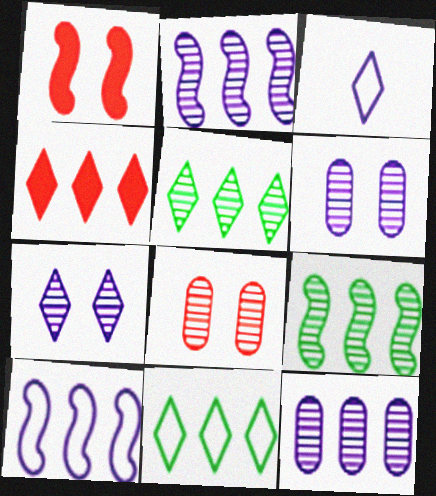[]